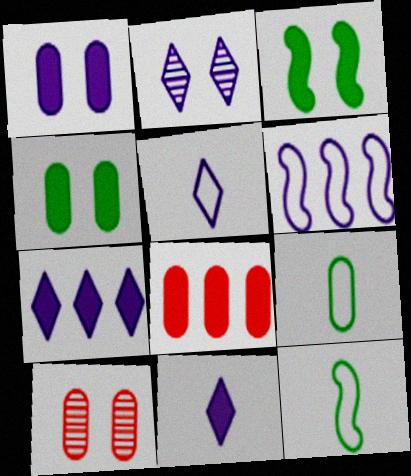[[2, 5, 7], 
[2, 8, 12], 
[3, 8, 11], 
[7, 10, 12]]